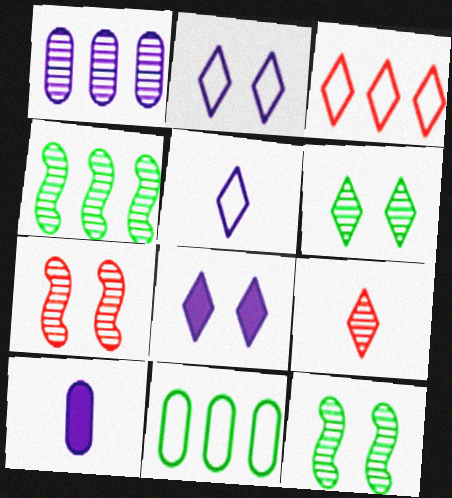[[1, 9, 12], 
[3, 10, 12]]